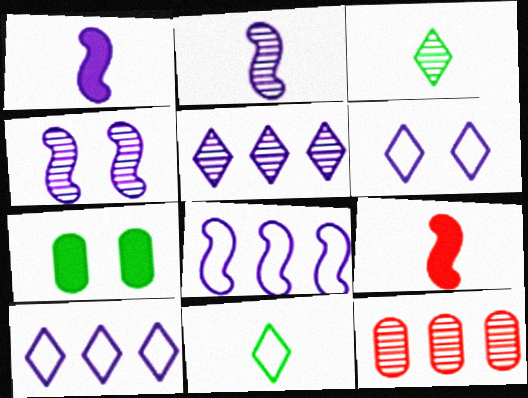[[1, 4, 8], 
[3, 4, 12]]